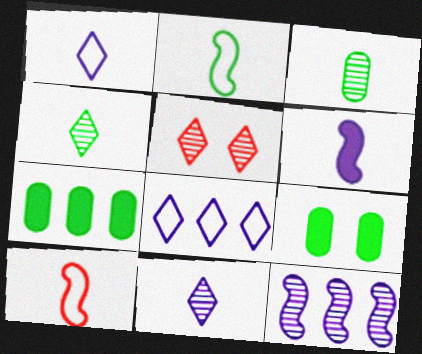[[3, 5, 12]]